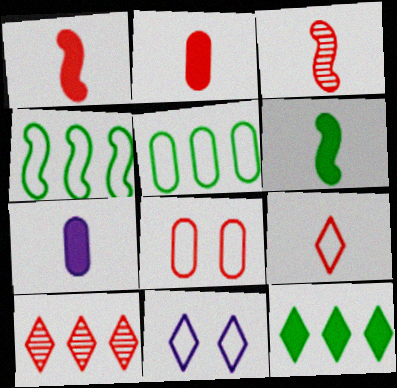[[1, 8, 10], 
[2, 3, 9]]